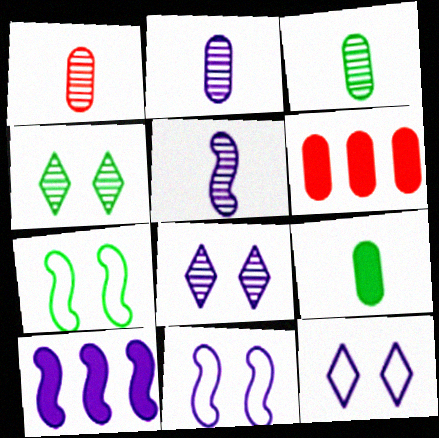[[1, 2, 3], 
[2, 10, 12], 
[5, 10, 11]]